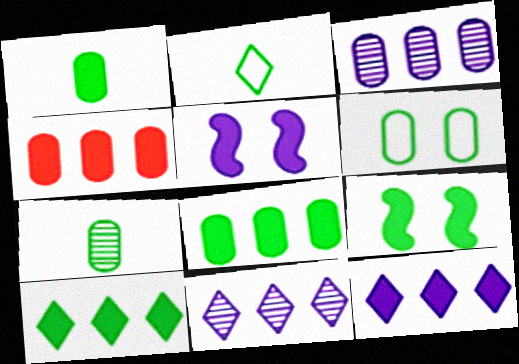[[1, 9, 10], 
[6, 7, 8]]